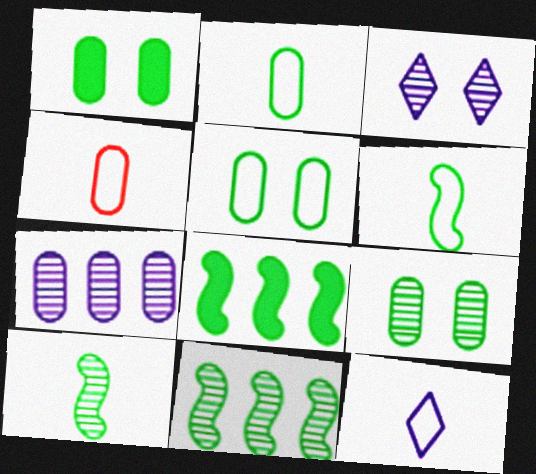[[1, 4, 7], 
[1, 5, 9], 
[3, 4, 8], 
[4, 6, 12]]